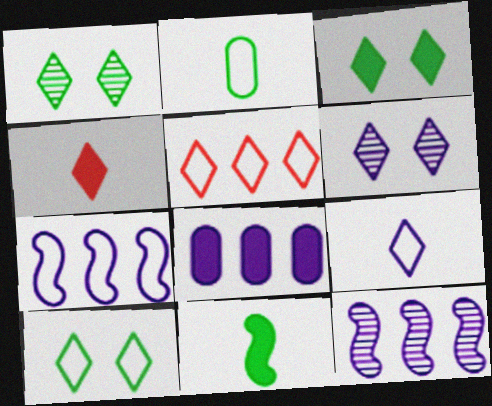[[1, 3, 10], 
[5, 9, 10]]